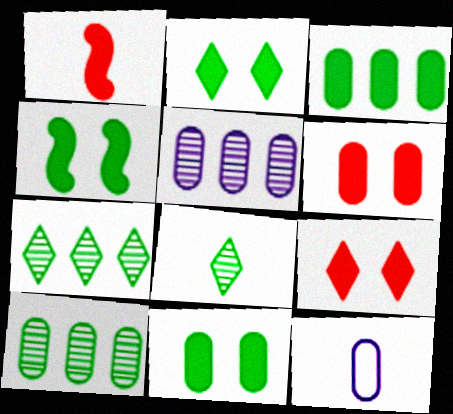[[1, 8, 12], 
[2, 4, 11], 
[6, 10, 12]]